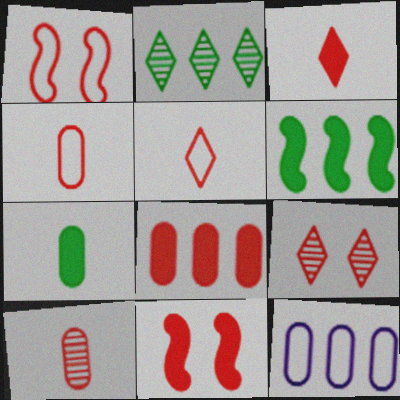[[3, 8, 11]]